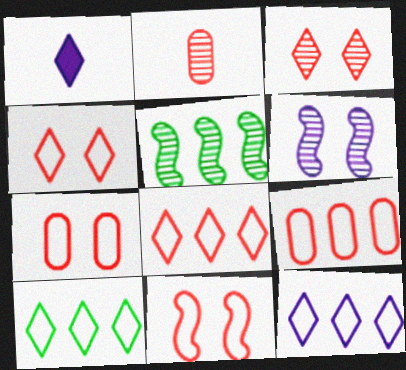[[1, 3, 10], 
[1, 5, 7], 
[4, 7, 11], 
[8, 10, 12]]